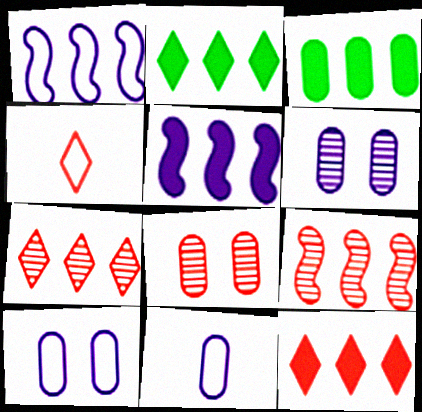[[1, 3, 7], 
[3, 5, 12], 
[3, 8, 11]]